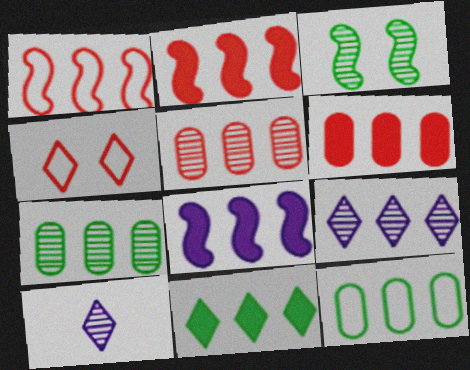[[2, 9, 12], 
[3, 5, 10], 
[4, 10, 11], 
[6, 8, 11]]